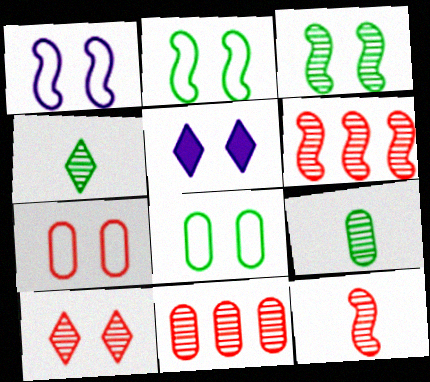[[3, 5, 7], 
[10, 11, 12]]